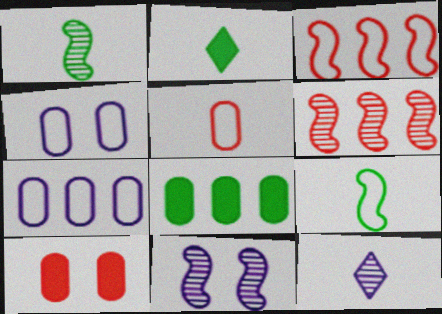[[1, 6, 11], 
[2, 4, 6]]